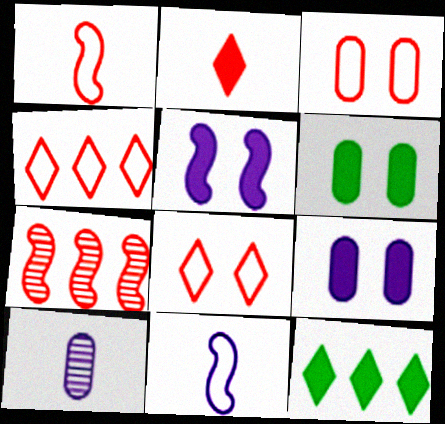[[1, 3, 4], 
[2, 3, 7]]